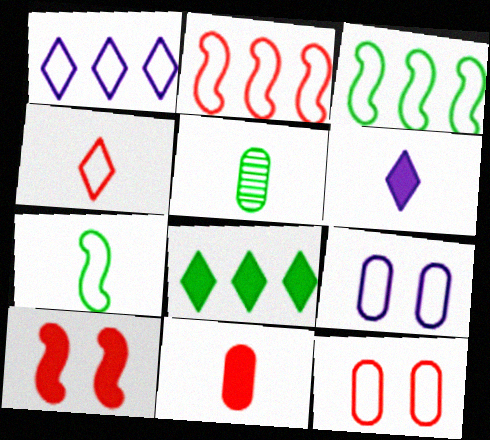[[1, 5, 10], 
[1, 7, 12], 
[2, 4, 12], 
[3, 4, 9]]